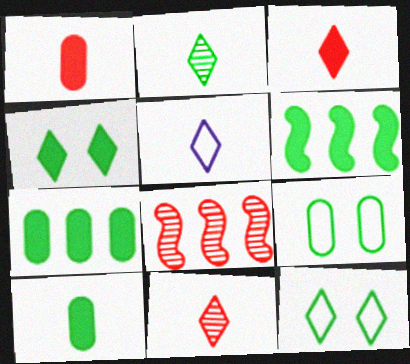[[2, 3, 5], 
[2, 6, 9], 
[4, 6, 10]]